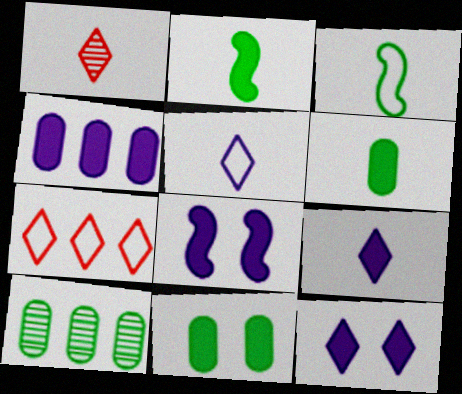[[4, 8, 9]]